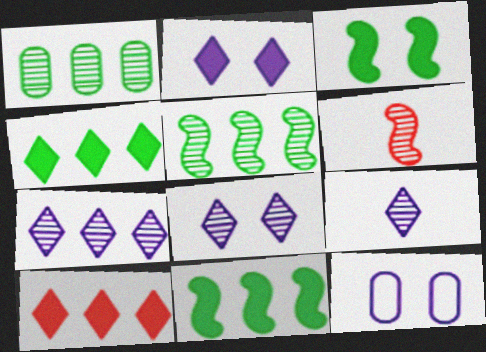[[1, 6, 8], 
[4, 6, 12], 
[7, 8, 9]]